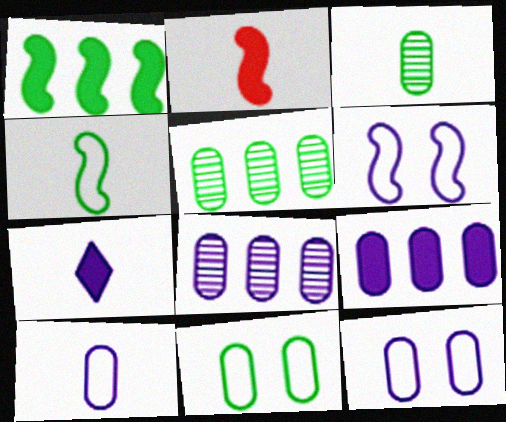[[6, 7, 8]]